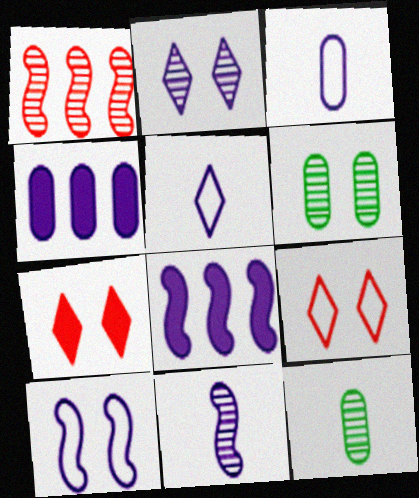[[1, 2, 12], 
[2, 3, 8], 
[6, 7, 10], 
[8, 9, 12], 
[8, 10, 11]]